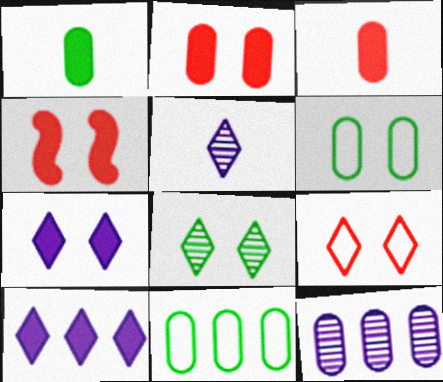[[1, 4, 10], 
[3, 6, 12], 
[4, 5, 11], 
[7, 8, 9]]